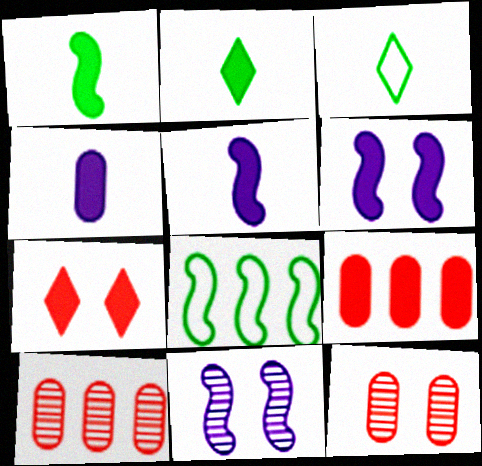[[2, 6, 9], 
[3, 6, 10], 
[3, 9, 11]]